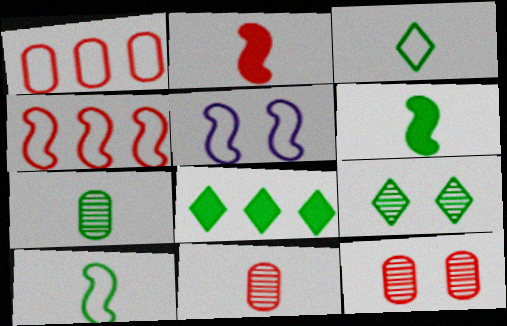[[1, 3, 5], 
[3, 6, 7], 
[3, 8, 9], 
[4, 5, 10], 
[5, 8, 11]]